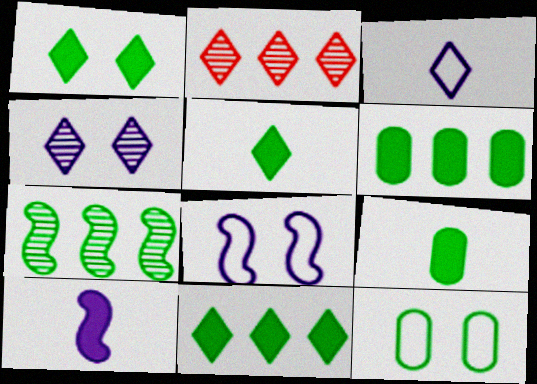[[1, 2, 3], 
[1, 5, 11], 
[2, 8, 9], 
[2, 10, 12], 
[5, 7, 12]]